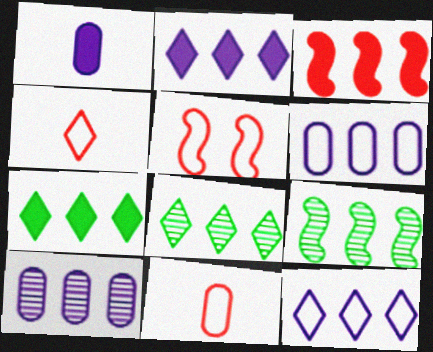[[1, 5, 8], 
[3, 6, 8]]